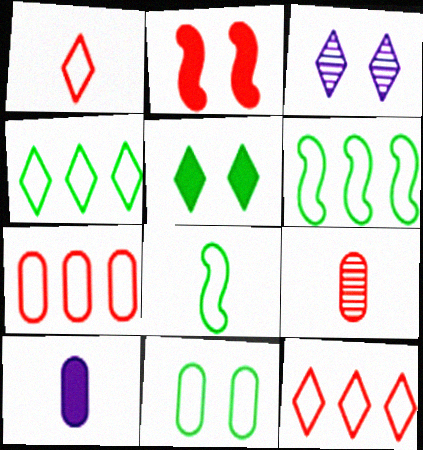[[2, 3, 11], 
[2, 9, 12], 
[4, 8, 11]]